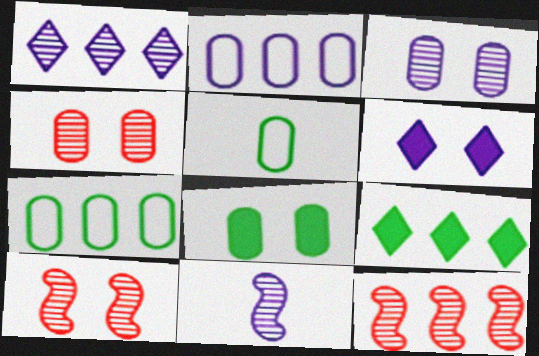[[1, 3, 11], 
[2, 6, 11], 
[2, 9, 12], 
[5, 6, 12]]